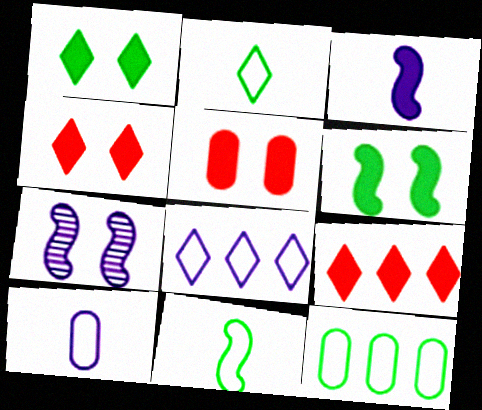[]